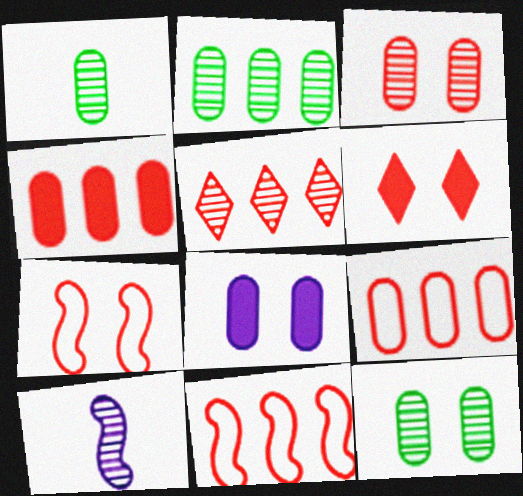[[1, 2, 12], 
[1, 8, 9], 
[3, 6, 7], 
[4, 5, 11], 
[5, 10, 12]]